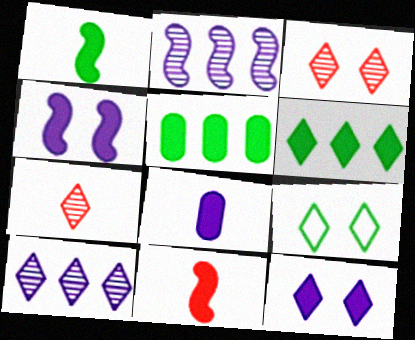[[3, 9, 12], 
[5, 11, 12]]